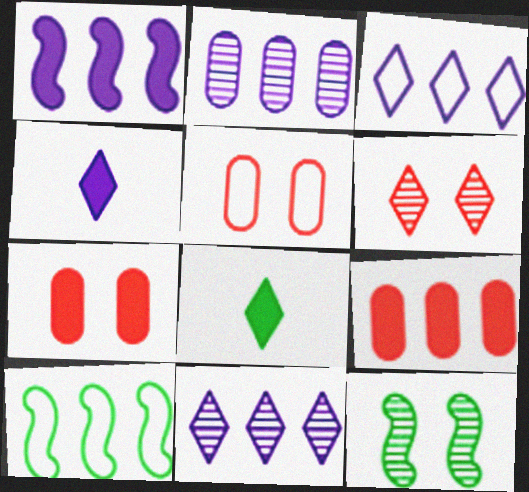[[1, 2, 3], 
[1, 7, 8], 
[3, 6, 8], 
[9, 10, 11]]